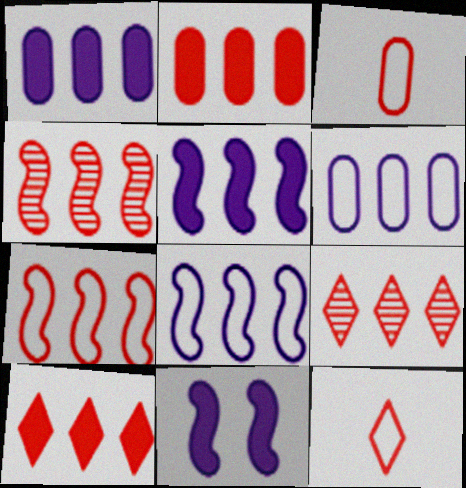[[2, 7, 9]]